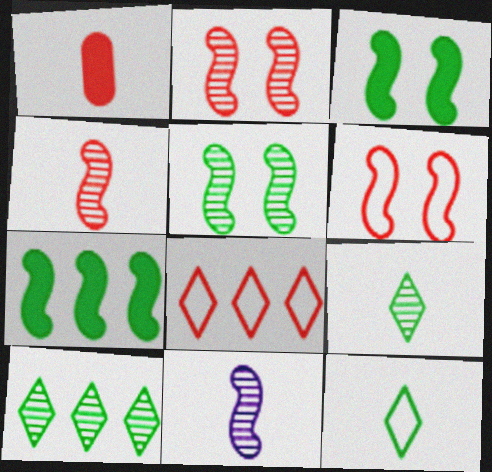[[1, 2, 8], 
[1, 11, 12], 
[6, 7, 11]]